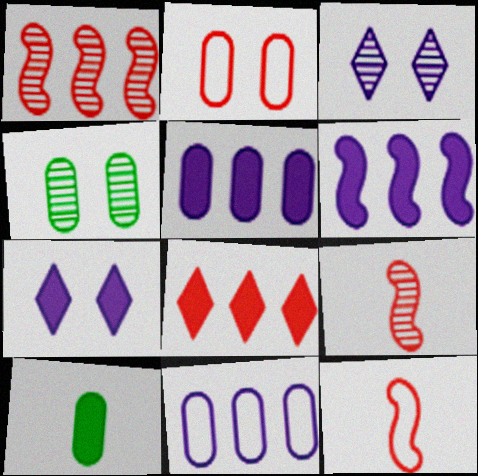[[2, 8, 9]]